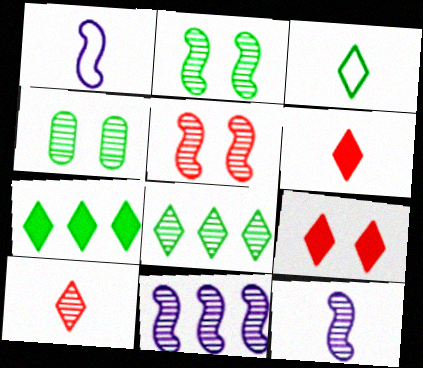[[4, 10, 11]]